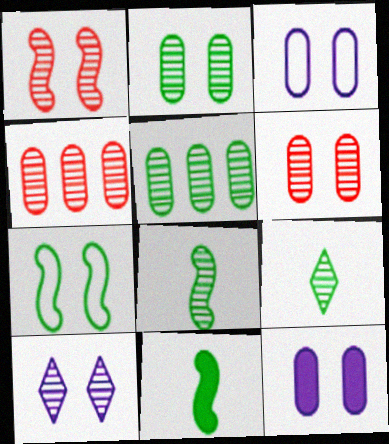[[1, 2, 10], 
[4, 8, 10]]